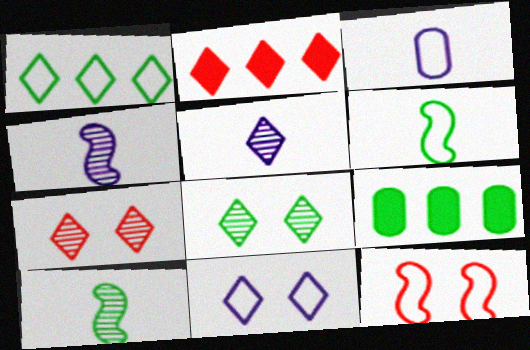[[1, 3, 12], 
[5, 9, 12], 
[6, 8, 9]]